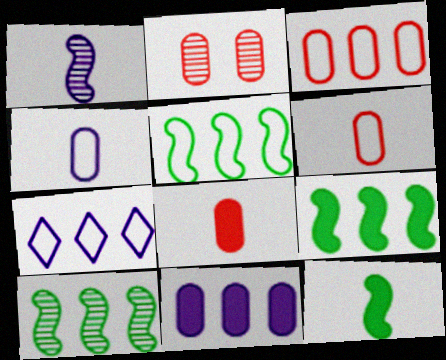[[2, 3, 8], 
[2, 7, 12], 
[3, 5, 7], 
[5, 9, 10]]